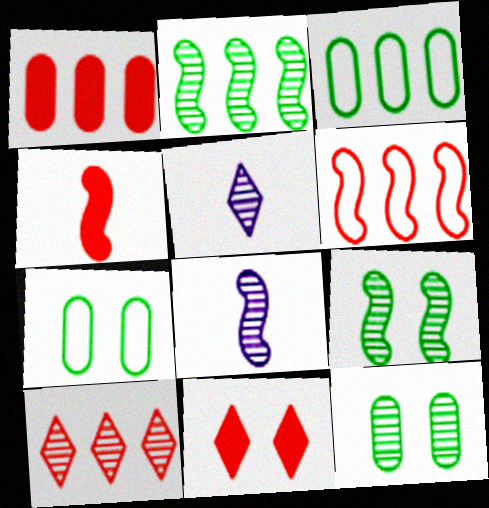[[1, 4, 11], 
[1, 6, 10], 
[3, 8, 11], 
[8, 10, 12]]